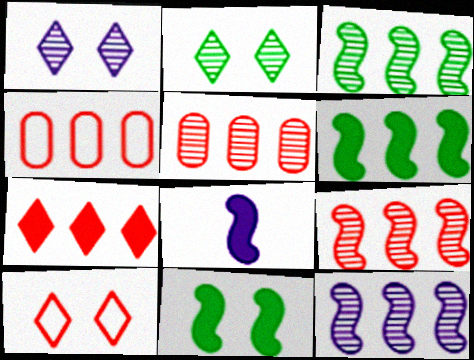[[2, 4, 8], 
[3, 9, 12], 
[4, 7, 9]]